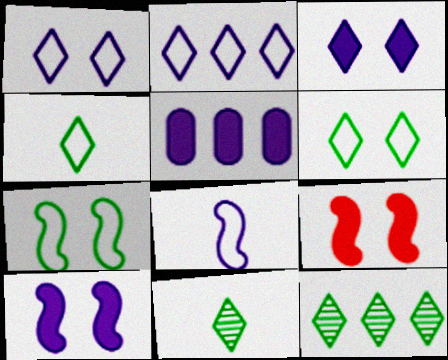[]